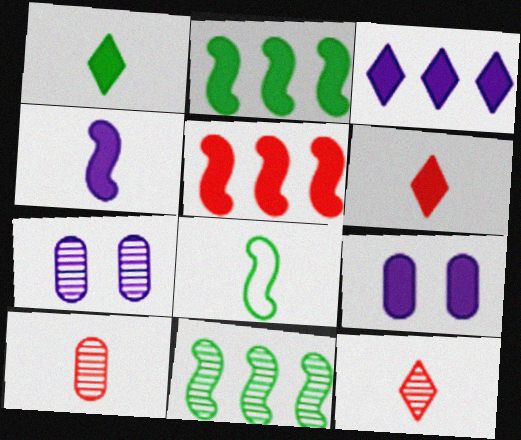[[1, 5, 9], 
[2, 6, 9], 
[3, 4, 9], 
[7, 11, 12]]